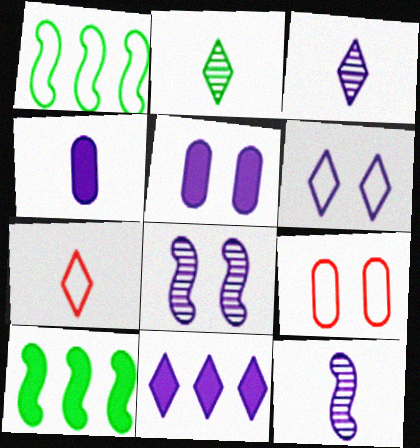[[3, 6, 11], 
[3, 9, 10], 
[5, 6, 8]]